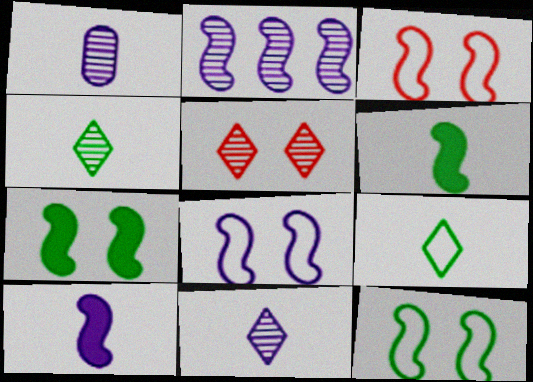[[2, 3, 6], 
[2, 8, 10], 
[3, 8, 12]]